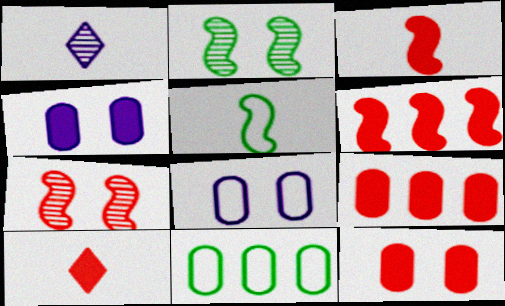[[6, 10, 12]]